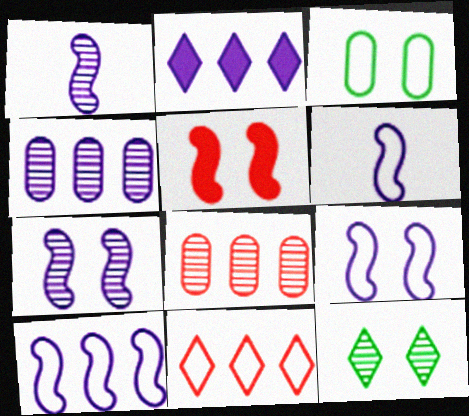[[1, 8, 12], 
[2, 4, 10], 
[3, 6, 11], 
[6, 9, 10]]